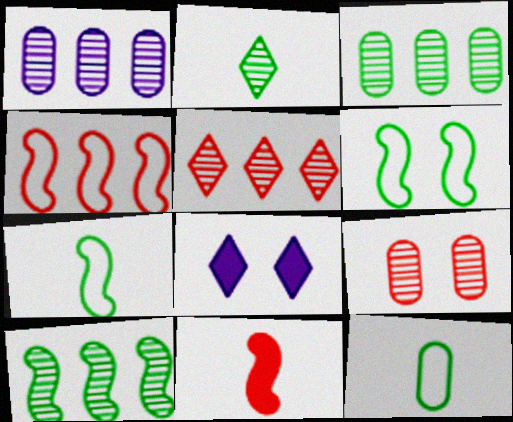[[1, 5, 10], 
[6, 8, 9]]